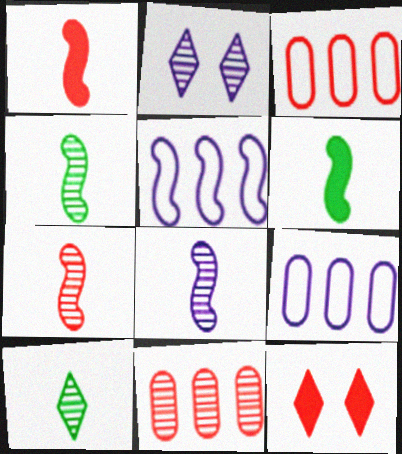[[2, 3, 6], 
[2, 4, 11], 
[3, 7, 12], 
[4, 7, 8], 
[4, 9, 12]]